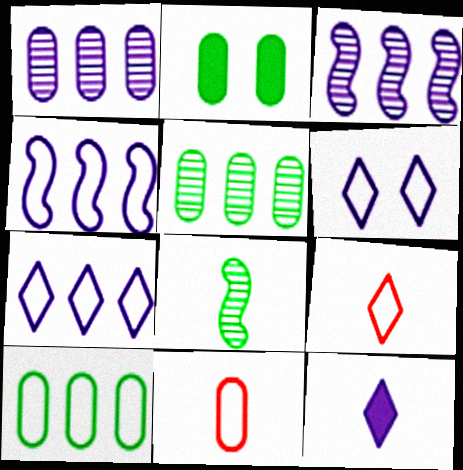[[1, 2, 11], 
[2, 3, 9], 
[8, 11, 12]]